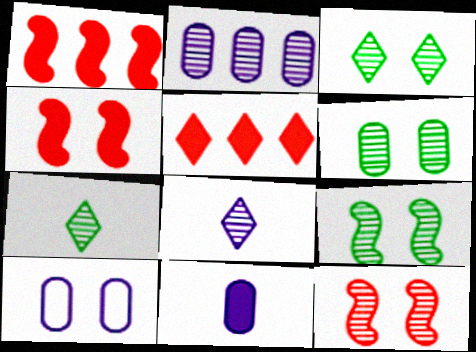[[1, 7, 10], 
[2, 7, 12], 
[2, 10, 11], 
[3, 4, 10], 
[3, 6, 9]]